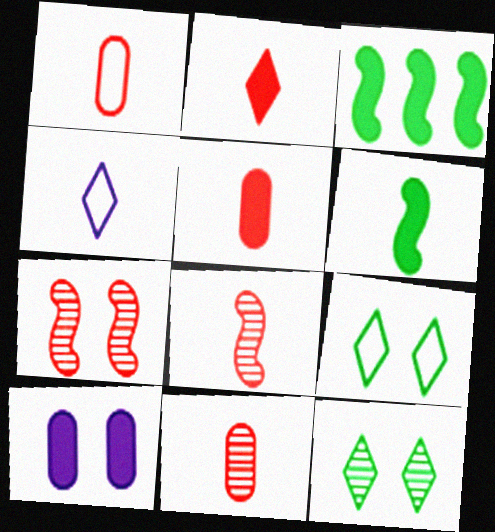[[1, 2, 8], 
[1, 5, 11], 
[2, 3, 10], 
[4, 6, 11], 
[7, 9, 10]]